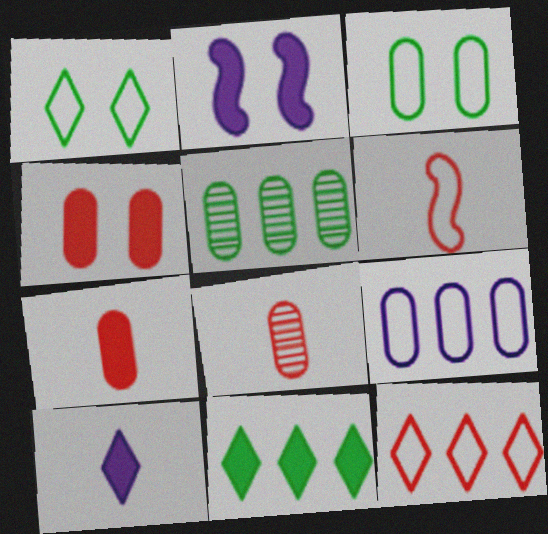[[1, 6, 9], 
[2, 7, 11]]